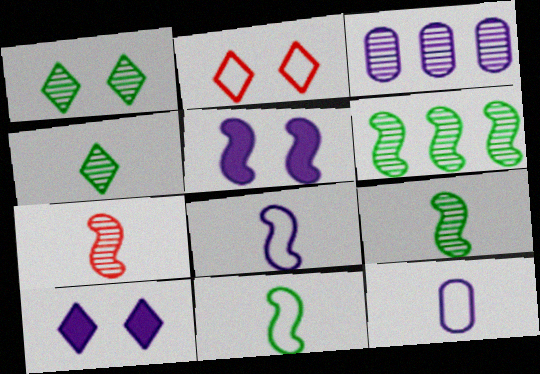[[1, 2, 10], 
[1, 3, 7], 
[3, 8, 10]]